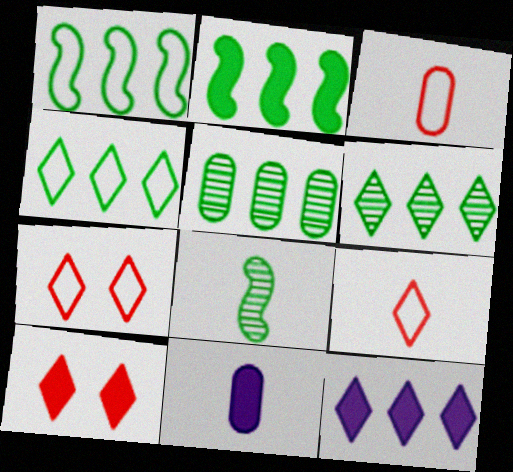[[2, 4, 5], 
[2, 10, 11], 
[8, 9, 11]]